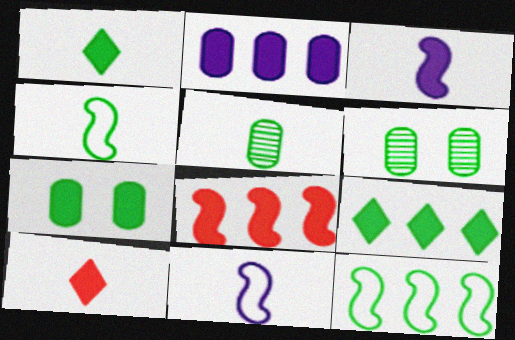[[1, 4, 5], 
[1, 6, 12], 
[2, 8, 9], 
[4, 6, 9], 
[5, 10, 11]]